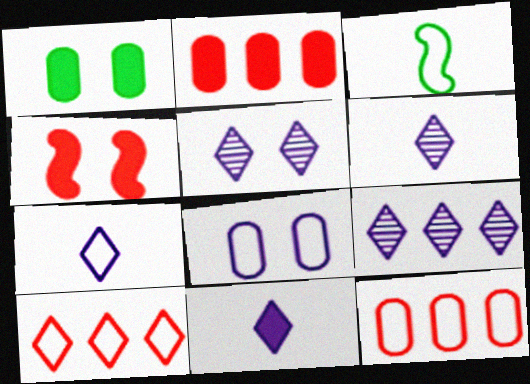[[2, 3, 5], 
[3, 8, 10], 
[5, 6, 9], 
[6, 7, 11]]